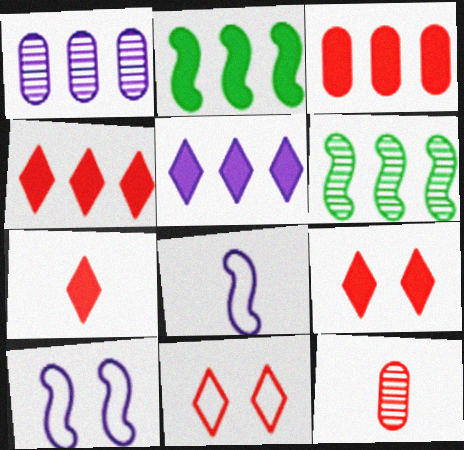[[2, 3, 5], 
[4, 7, 9]]